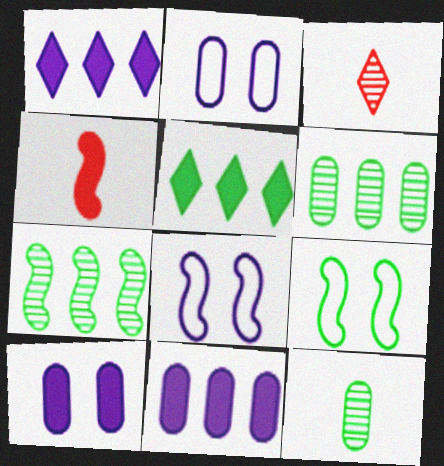[[3, 9, 11], 
[4, 5, 10], 
[4, 7, 8], 
[5, 9, 12]]